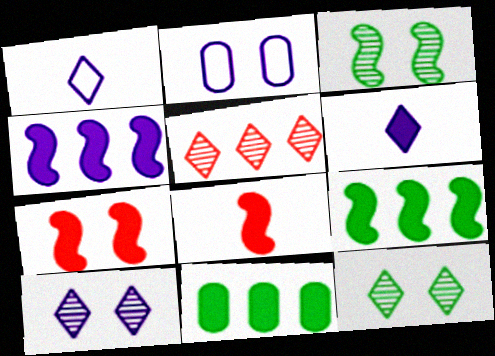[[2, 7, 12], 
[6, 7, 11]]